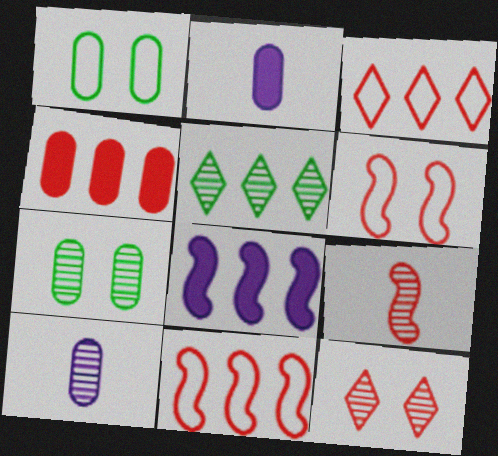[[1, 4, 10], 
[2, 5, 6]]